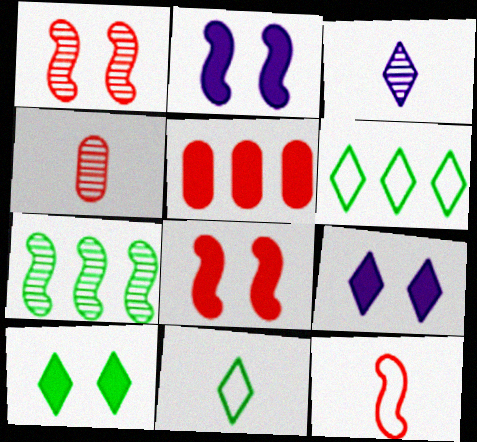[[2, 4, 6], 
[2, 7, 12]]